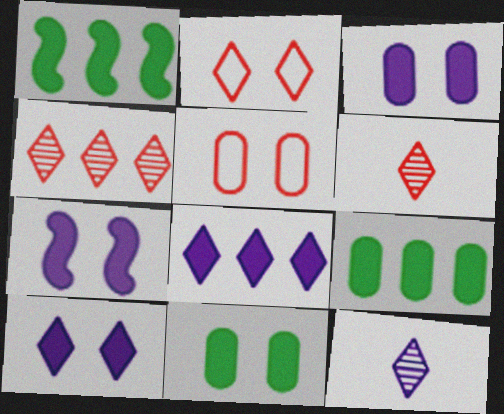[[1, 5, 12], 
[3, 7, 10]]